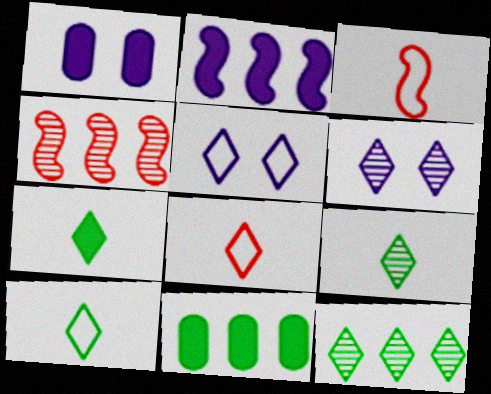[[1, 3, 12], 
[1, 4, 10], 
[3, 6, 11], 
[7, 9, 10]]